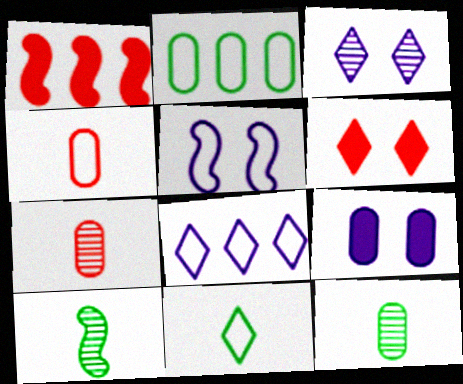[[1, 5, 10], 
[2, 7, 9], 
[3, 5, 9]]